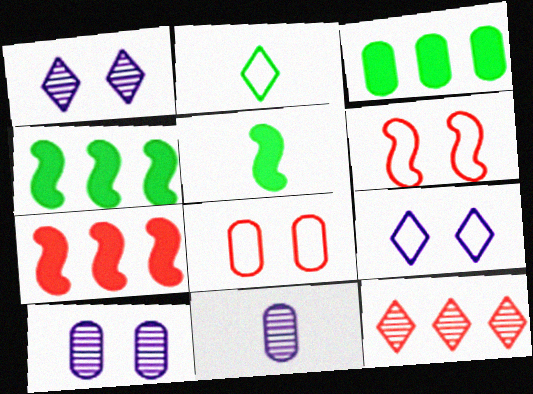[[2, 7, 10], 
[3, 8, 11]]